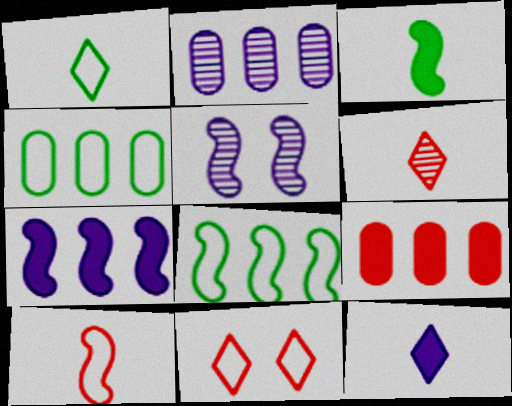[[1, 5, 9], 
[1, 6, 12], 
[2, 3, 11], 
[2, 4, 9]]